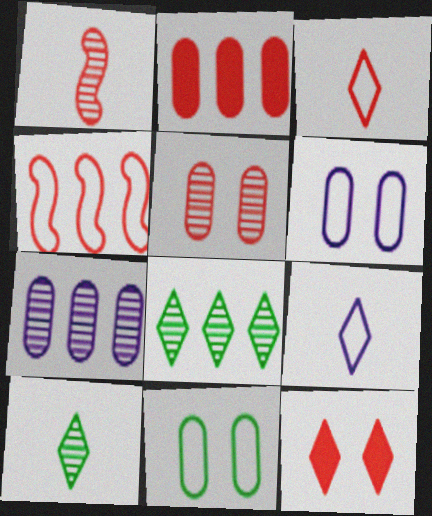[[4, 9, 11], 
[8, 9, 12]]